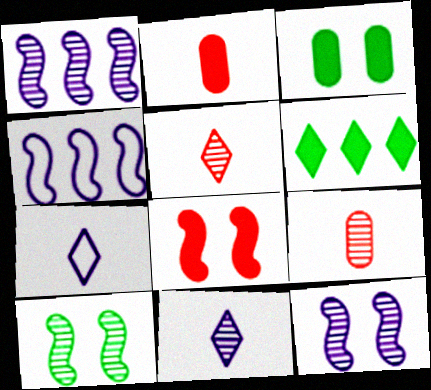[[3, 4, 5]]